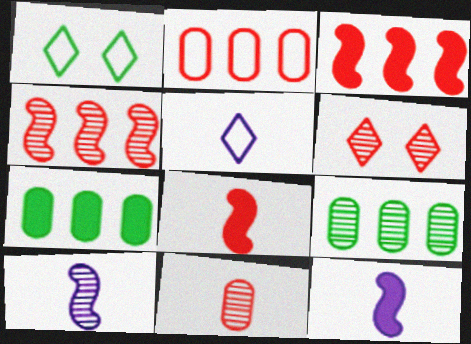[[2, 6, 8], 
[4, 6, 11], 
[6, 9, 10]]